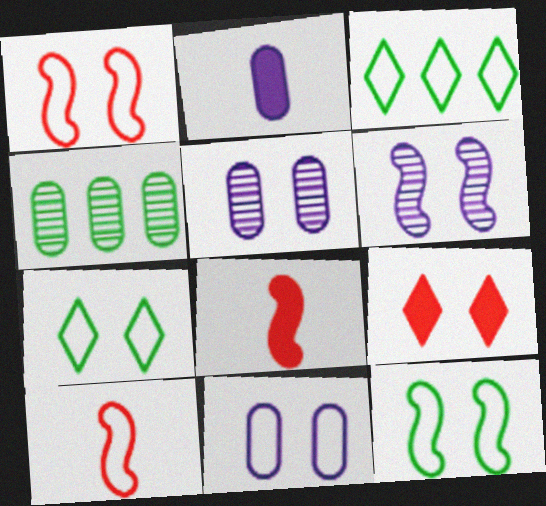[[1, 7, 11], 
[3, 5, 8], 
[3, 10, 11], 
[5, 9, 12]]